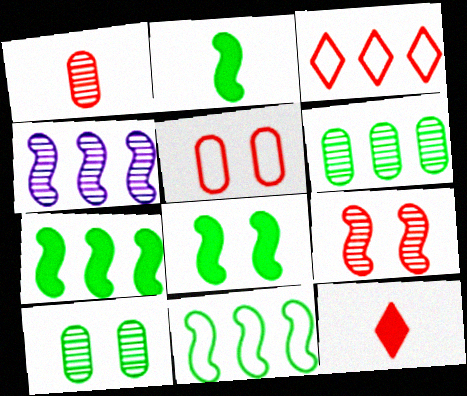[[2, 7, 8]]